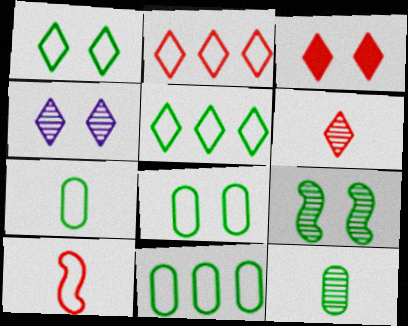[[1, 3, 4], 
[2, 3, 6], 
[7, 8, 11]]